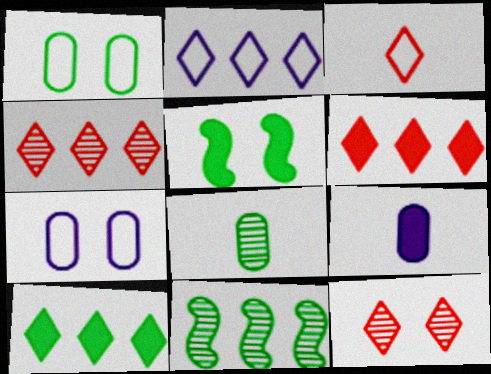[[2, 4, 10], 
[3, 6, 12], 
[5, 6, 9], 
[5, 7, 12]]